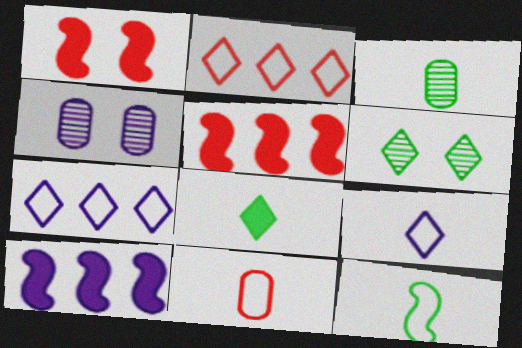[[1, 3, 7], 
[3, 8, 12], 
[4, 9, 10], 
[6, 10, 11], 
[9, 11, 12]]